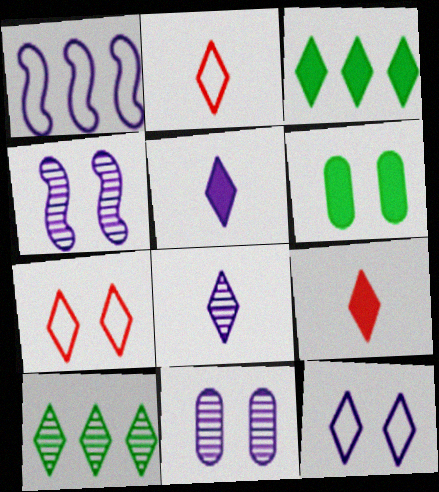[[1, 5, 11], 
[3, 7, 8], 
[4, 6, 7], 
[5, 7, 10], 
[9, 10, 12]]